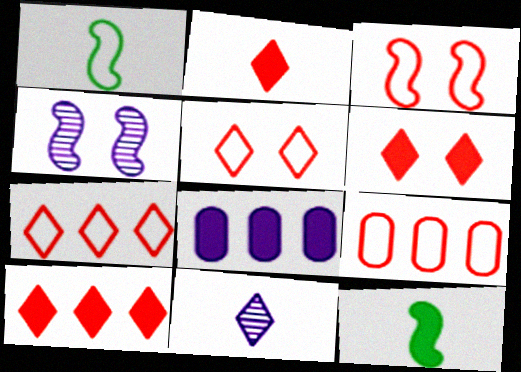[[2, 6, 10], 
[6, 8, 12]]